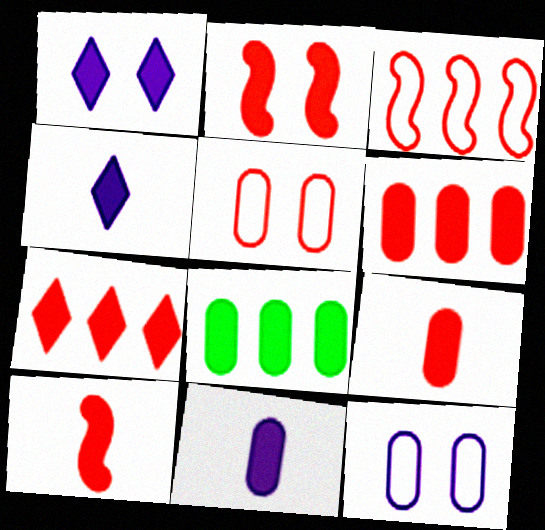[[1, 8, 10], 
[2, 4, 8], 
[2, 7, 9]]